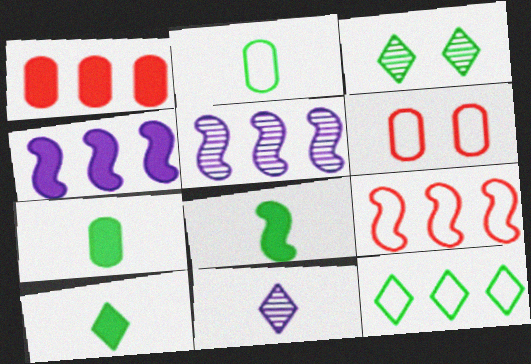[[1, 5, 12], 
[3, 10, 12], 
[5, 6, 10], 
[7, 8, 10]]